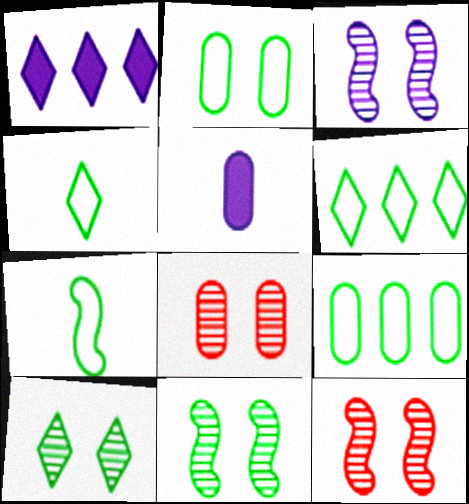[[1, 7, 8], 
[2, 6, 7], 
[3, 8, 10], 
[3, 11, 12], 
[5, 6, 12], 
[5, 8, 9]]